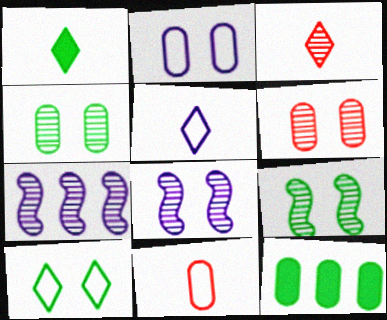[[1, 3, 5], 
[3, 4, 7]]